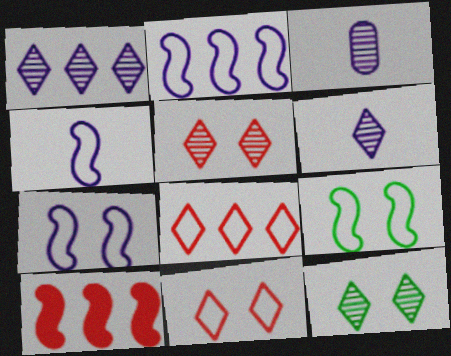[[2, 4, 7]]